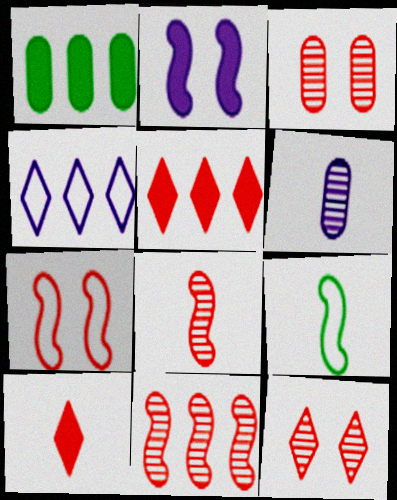[[1, 2, 10], 
[1, 4, 11], 
[2, 4, 6], 
[2, 9, 11], 
[6, 9, 10]]